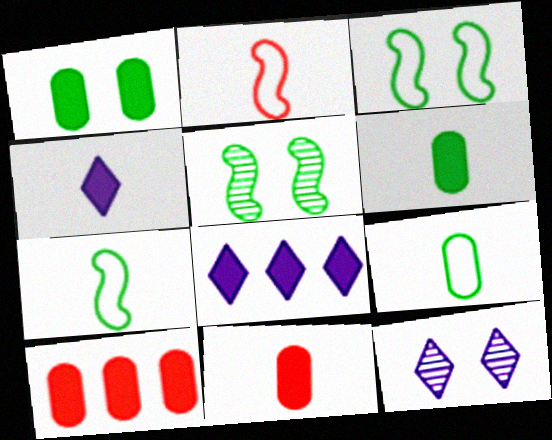[[7, 10, 12]]